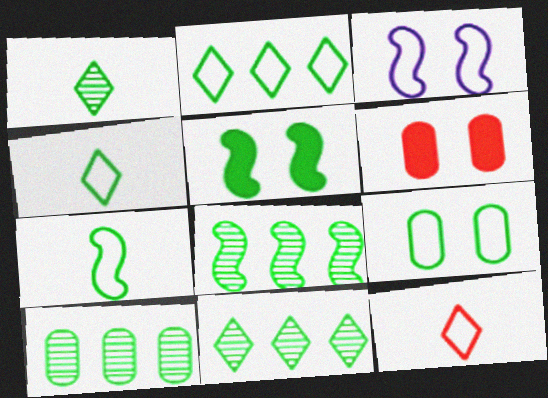[[2, 7, 9], 
[4, 5, 10], 
[5, 7, 8], 
[8, 10, 11]]